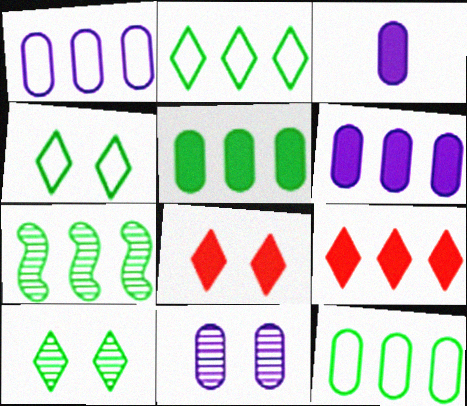[[1, 3, 11], 
[1, 7, 9], 
[2, 5, 7]]